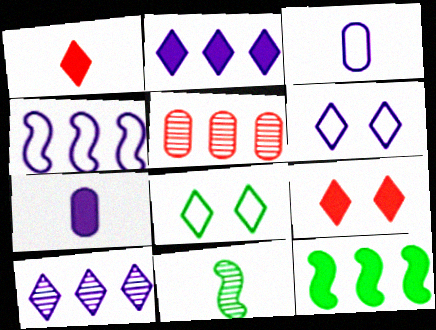[[1, 3, 11], 
[1, 8, 10], 
[3, 4, 6], 
[7, 9, 12]]